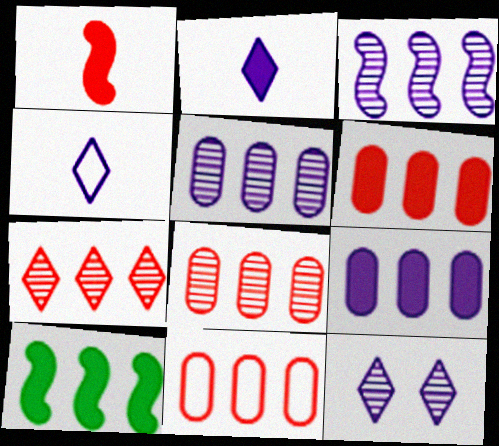[[6, 8, 11]]